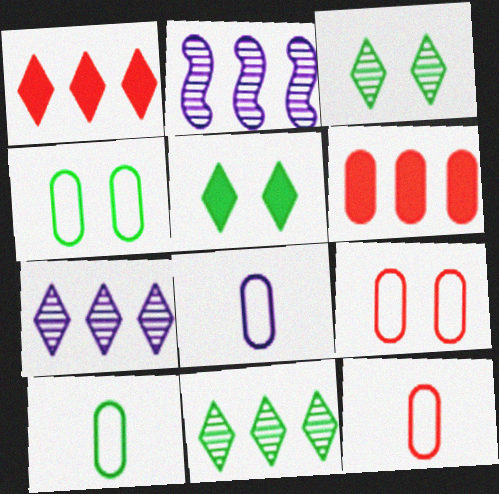[[2, 5, 12], 
[8, 10, 12]]